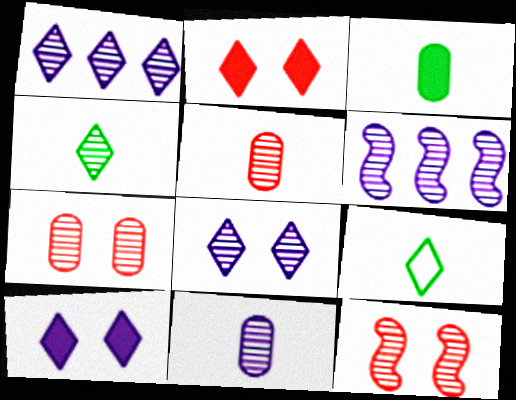[[1, 2, 9], 
[4, 6, 7], 
[6, 8, 11]]